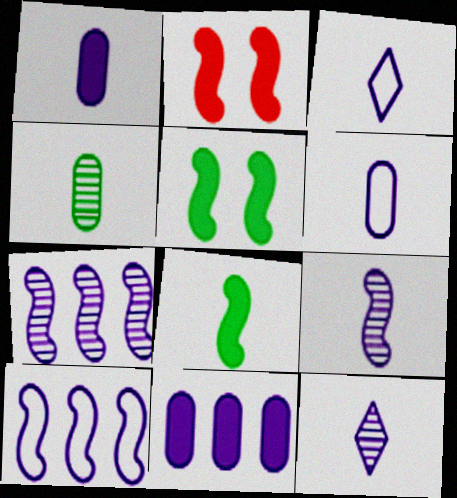[[1, 3, 9]]